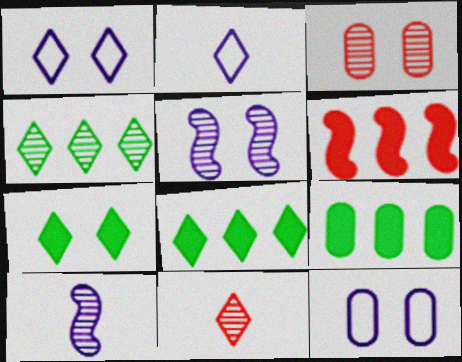[[1, 8, 11], 
[3, 4, 10]]